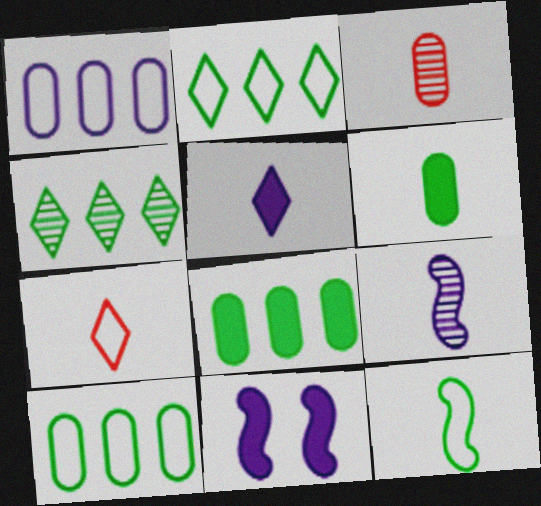[[2, 3, 11], 
[3, 5, 12], 
[6, 7, 9]]